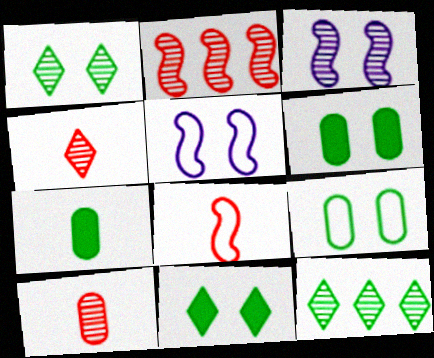[[3, 10, 12]]